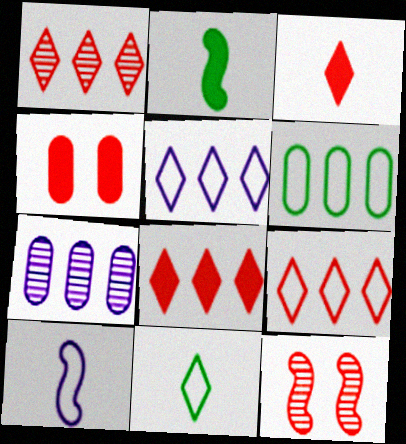[[1, 8, 9]]